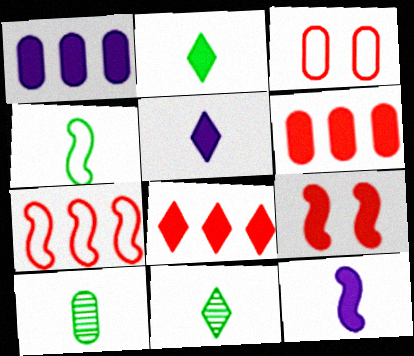[[1, 2, 9], 
[1, 3, 10], 
[2, 4, 10]]